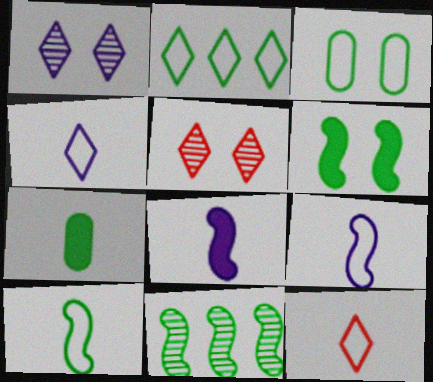[[2, 3, 10], 
[6, 10, 11]]